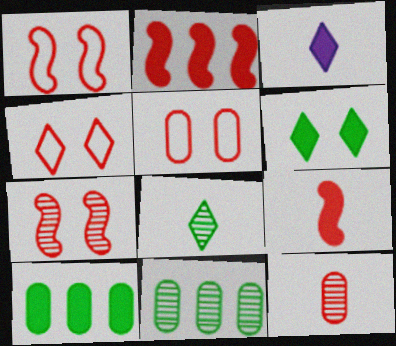[[1, 3, 11], 
[1, 4, 5], 
[2, 4, 12]]